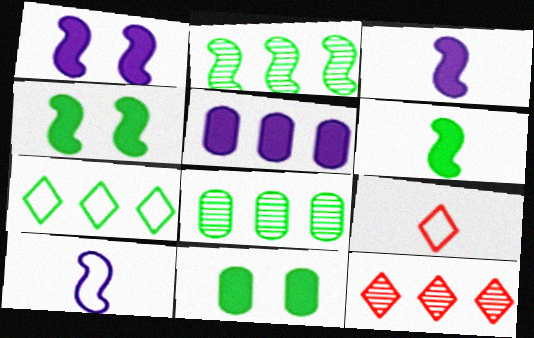[[1, 8, 9], 
[10, 11, 12]]